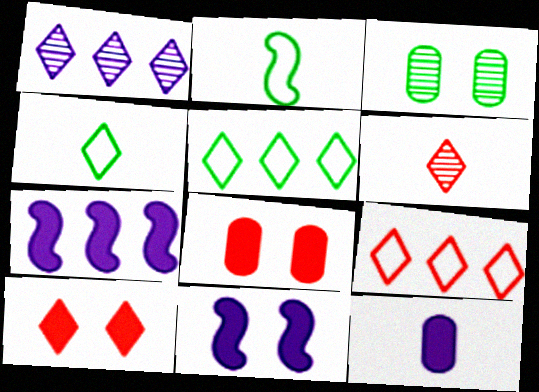[[1, 2, 8], 
[1, 4, 10], 
[2, 6, 12], 
[6, 9, 10]]